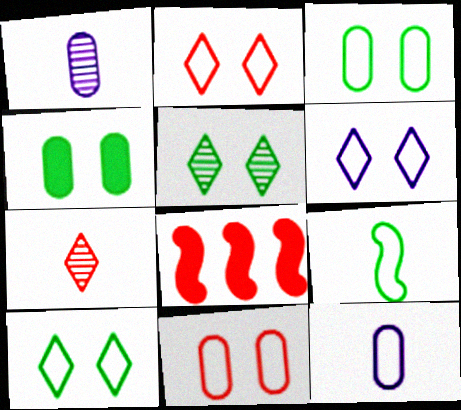[[1, 8, 10], 
[2, 6, 10], 
[5, 8, 12], 
[7, 8, 11]]